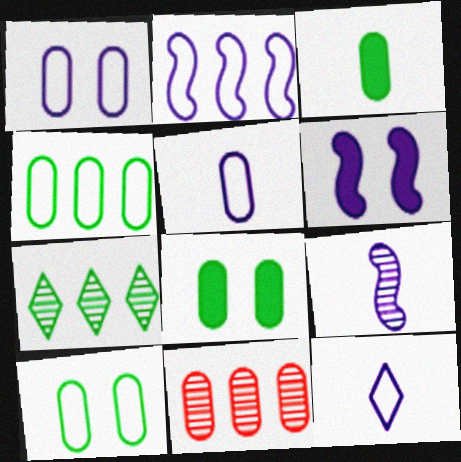[[1, 2, 12], 
[1, 3, 11], 
[2, 6, 9], 
[5, 8, 11]]